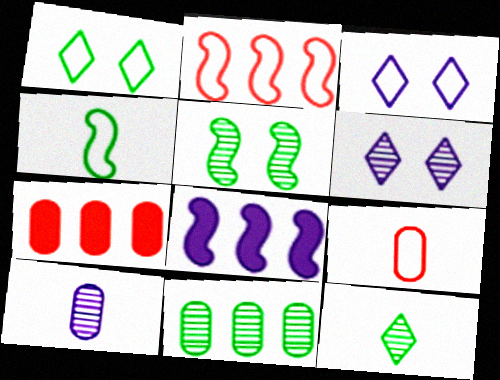[[3, 8, 10], 
[4, 6, 7], 
[5, 11, 12]]